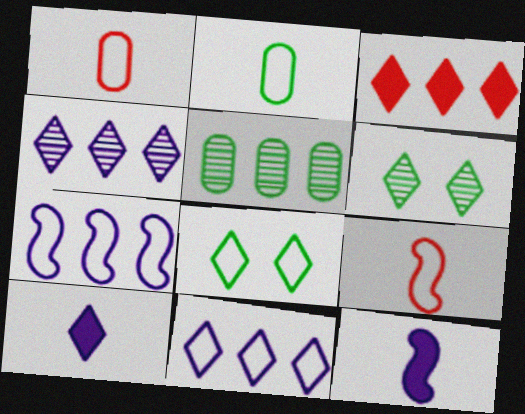[[1, 7, 8], 
[3, 5, 7]]